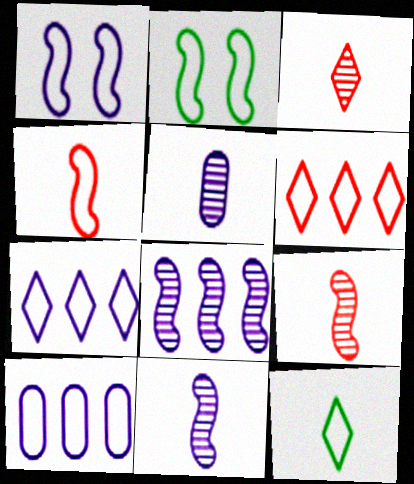[]